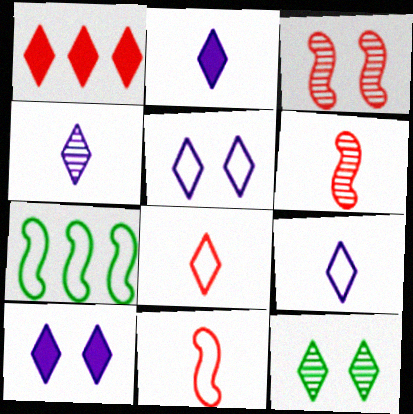[[1, 9, 12], 
[2, 4, 9]]